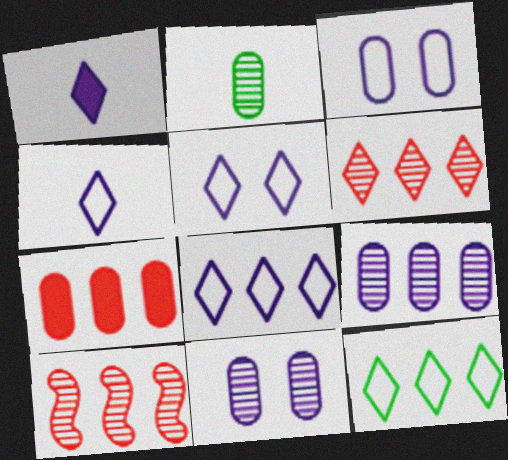[[2, 3, 7], 
[4, 5, 8]]